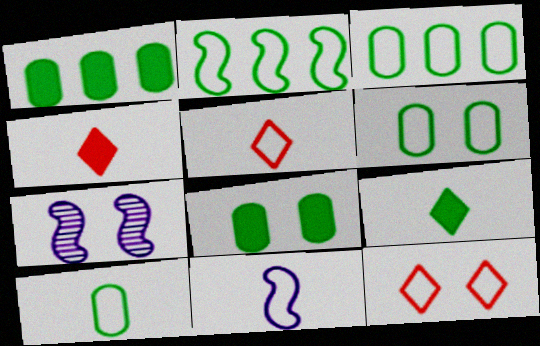[[1, 5, 7], 
[3, 4, 7], 
[3, 6, 10], 
[3, 11, 12], 
[5, 10, 11], 
[7, 8, 12]]